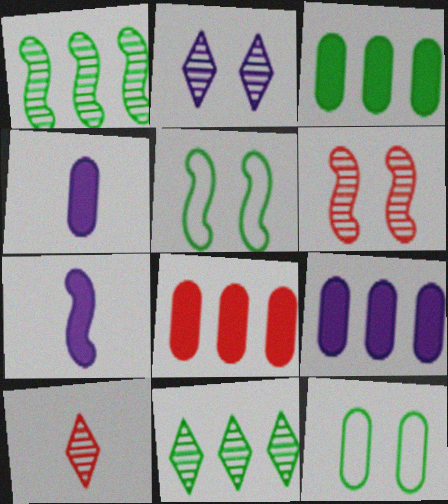[[2, 10, 11], 
[3, 8, 9], 
[5, 9, 10]]